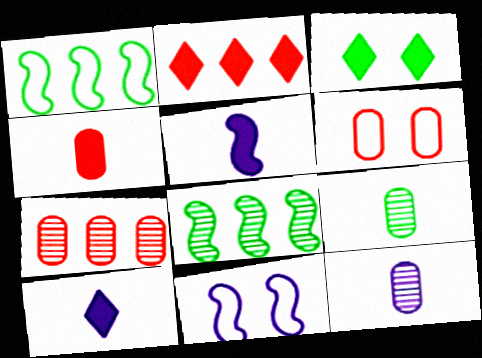[[1, 3, 9], 
[2, 3, 10], 
[2, 9, 11], 
[4, 6, 7], 
[6, 8, 10]]